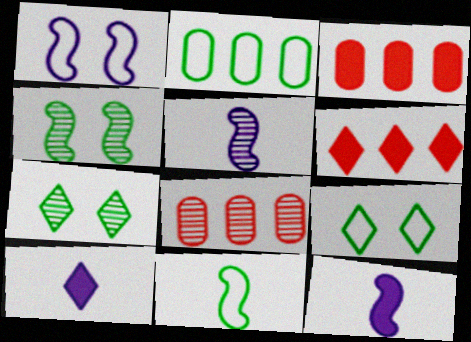[[2, 9, 11], 
[3, 5, 9], 
[5, 7, 8], 
[8, 9, 12]]